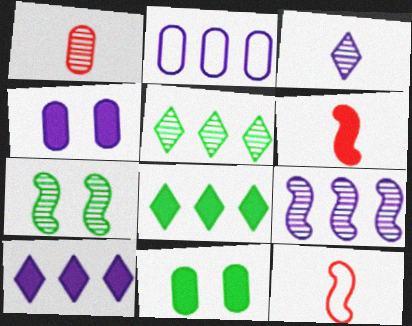[[1, 2, 11], 
[2, 9, 10], 
[4, 5, 12], 
[4, 6, 8], 
[6, 10, 11]]